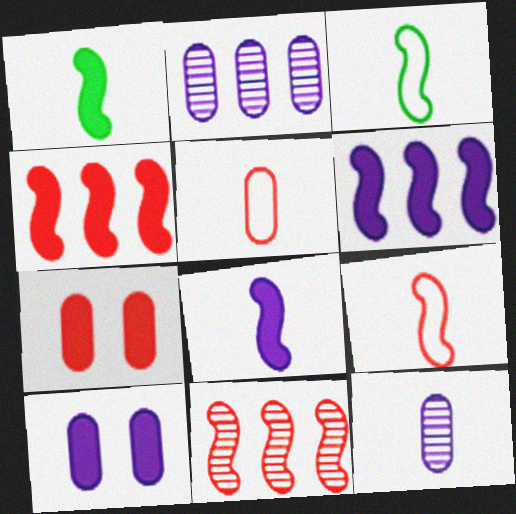[]